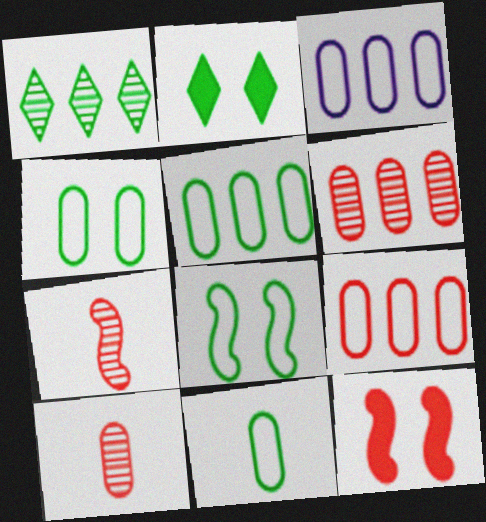[[2, 3, 7], 
[3, 5, 9], 
[4, 5, 11]]